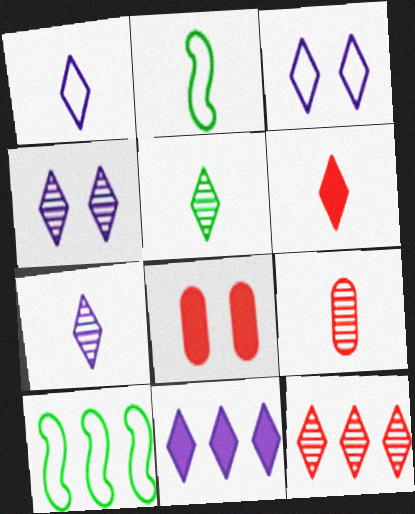[[1, 4, 11], 
[1, 5, 6], 
[3, 7, 11], 
[4, 5, 12], 
[7, 8, 10]]